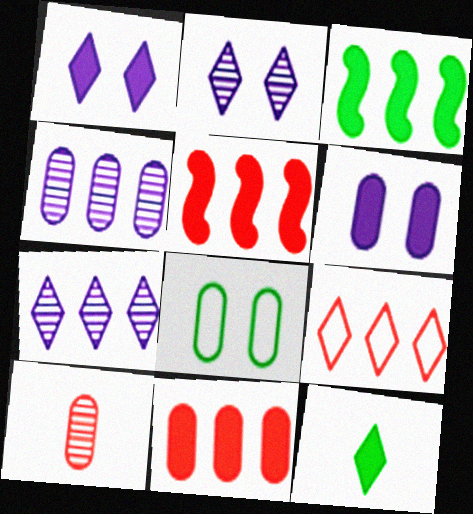[[2, 9, 12], 
[3, 4, 9], 
[5, 6, 12]]